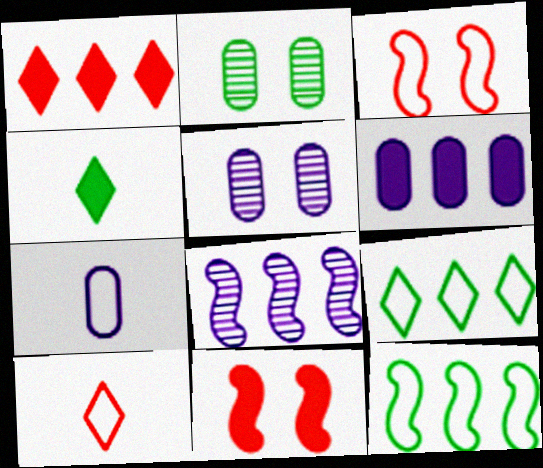[[2, 4, 12], 
[3, 7, 9], 
[4, 6, 11], 
[5, 6, 7]]